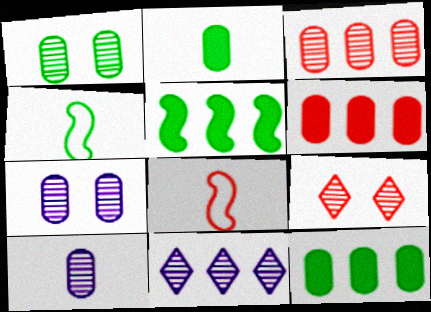[[1, 3, 10], 
[6, 8, 9]]